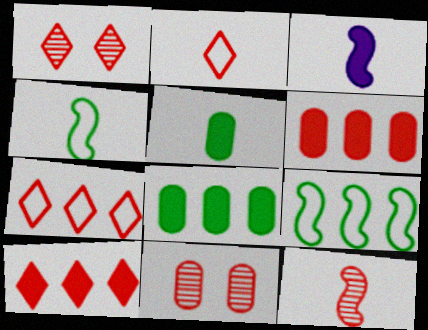[[1, 2, 10], 
[3, 4, 12]]